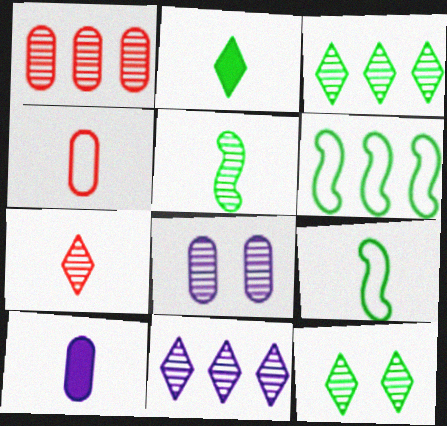[[7, 9, 10], 
[7, 11, 12]]